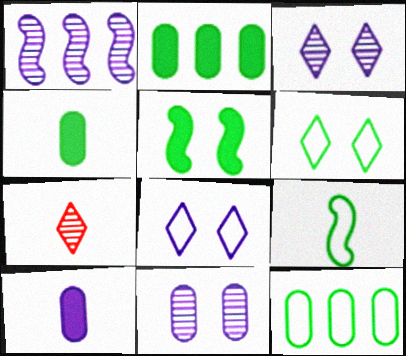[[1, 8, 10], 
[6, 9, 12], 
[7, 9, 10]]